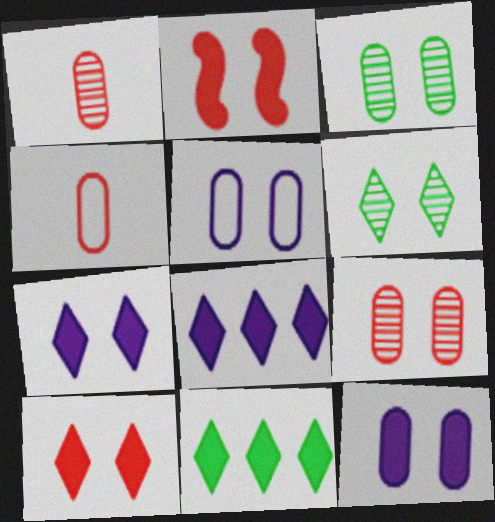[[2, 5, 6]]